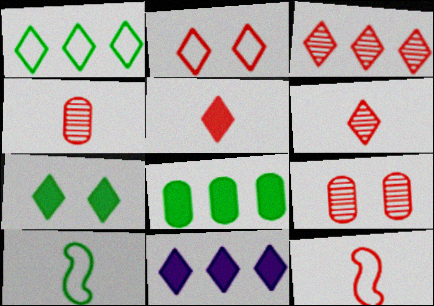[[1, 3, 11], 
[2, 3, 5], 
[4, 5, 12], 
[5, 7, 11], 
[9, 10, 11]]